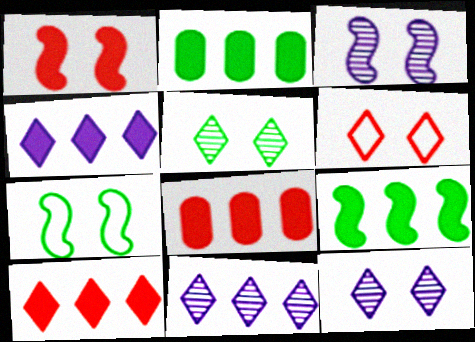[[1, 3, 7], 
[4, 8, 9]]